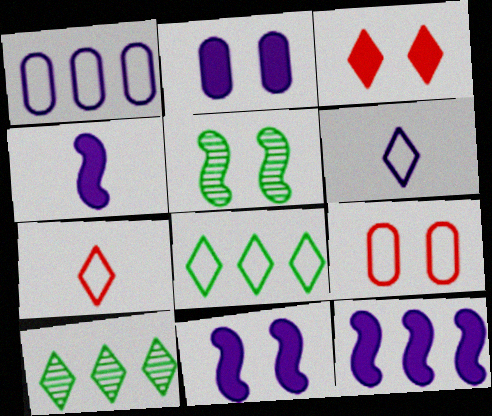[[3, 6, 10], 
[4, 9, 10], 
[4, 11, 12]]